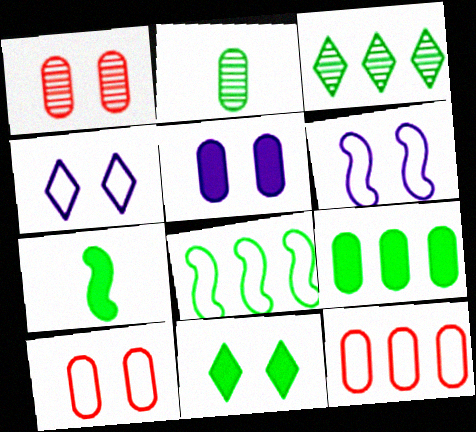[[1, 6, 11], 
[2, 5, 12], 
[2, 8, 11], 
[3, 8, 9], 
[7, 9, 11]]